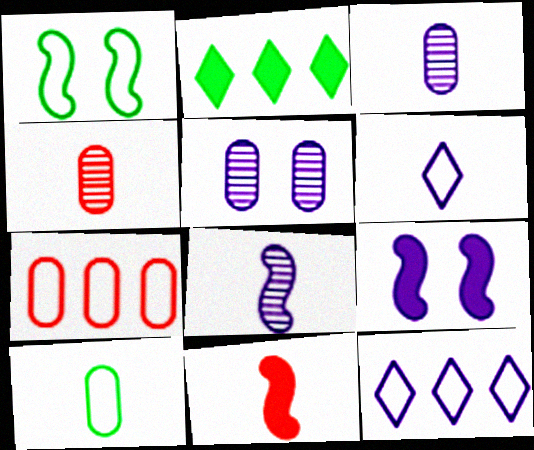[[1, 6, 7], 
[3, 9, 12]]